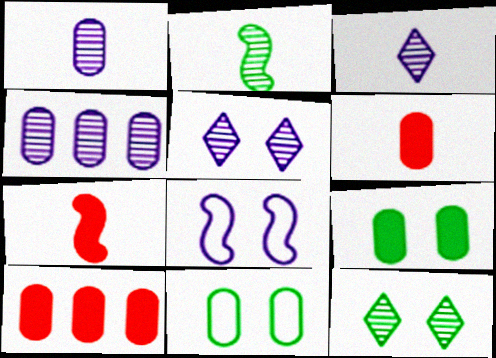[[1, 10, 11], 
[4, 6, 11]]